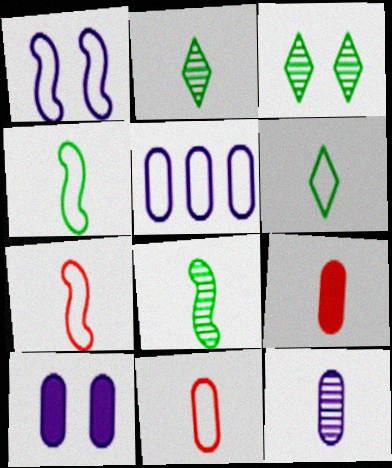[[5, 10, 12]]